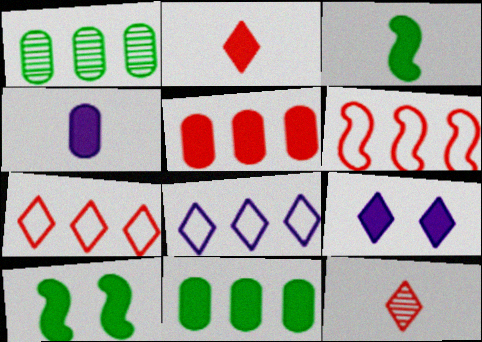[[2, 3, 4], 
[3, 5, 9]]